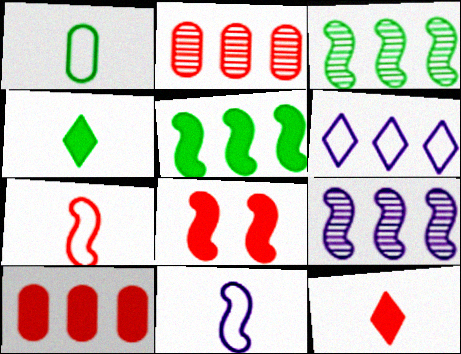[[2, 5, 6], 
[3, 6, 10], 
[3, 8, 11], 
[8, 10, 12]]